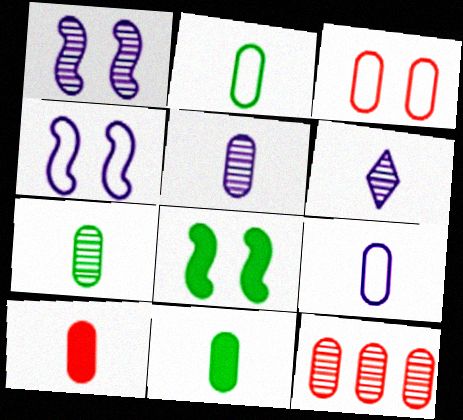[[2, 5, 10], 
[2, 7, 11], 
[3, 10, 12], 
[7, 9, 10]]